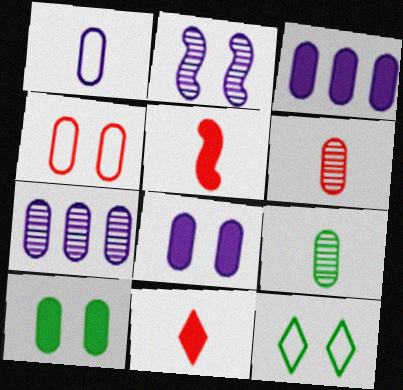[[1, 7, 8], 
[3, 4, 9], 
[5, 7, 12]]